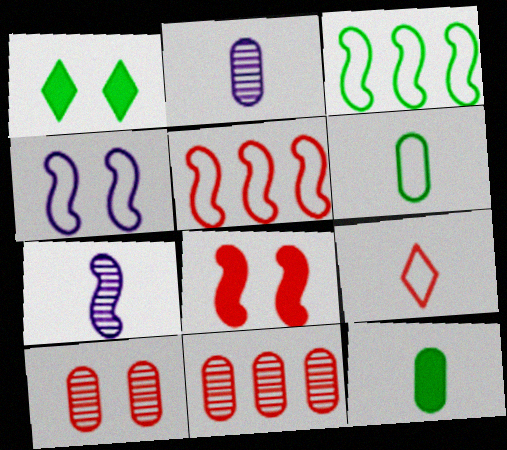[[1, 2, 5], 
[1, 4, 10], 
[3, 7, 8], 
[7, 9, 12], 
[8, 9, 11]]